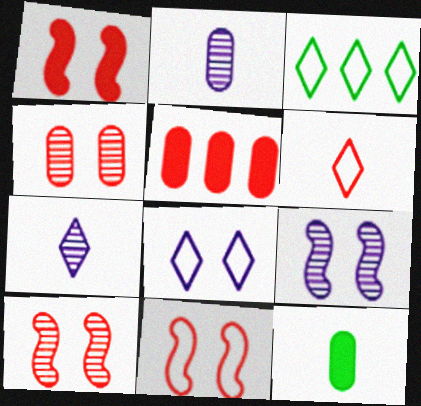[[1, 2, 3], 
[1, 10, 11], 
[3, 6, 8], 
[5, 6, 10]]